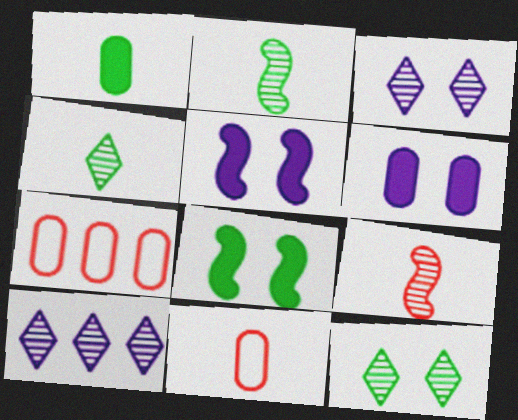[[4, 5, 7], 
[8, 10, 11]]